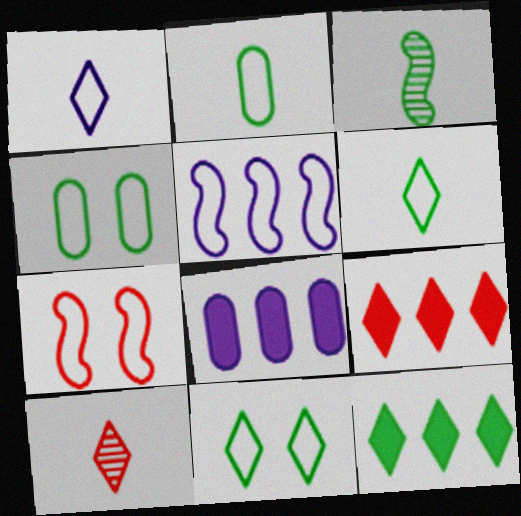[[3, 4, 12]]